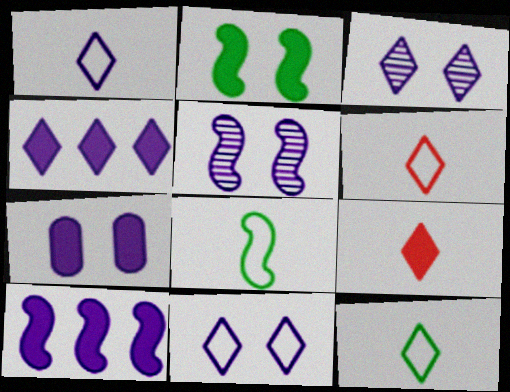[[1, 3, 4], 
[1, 6, 12], 
[5, 7, 11]]